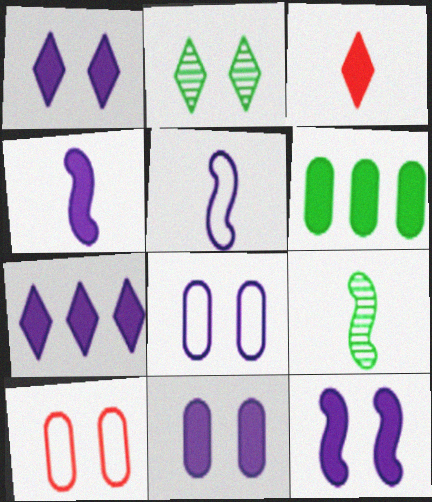[[1, 11, 12], 
[2, 10, 12], 
[3, 6, 12], 
[4, 7, 11], 
[7, 9, 10]]